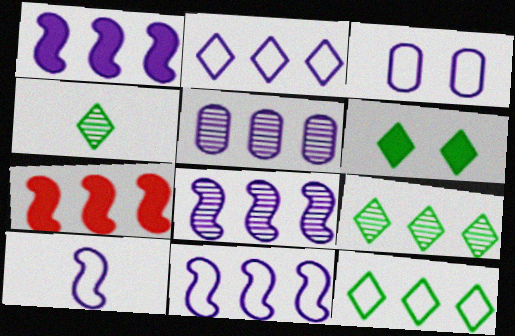[[1, 2, 5], 
[1, 8, 11], 
[2, 3, 10], 
[3, 4, 7], 
[4, 6, 12], 
[5, 7, 12]]